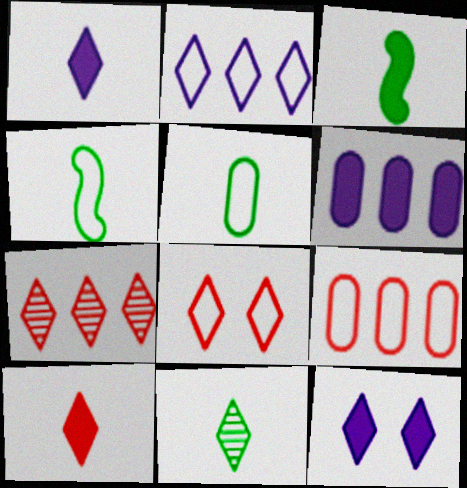[[3, 5, 11], 
[7, 8, 10]]